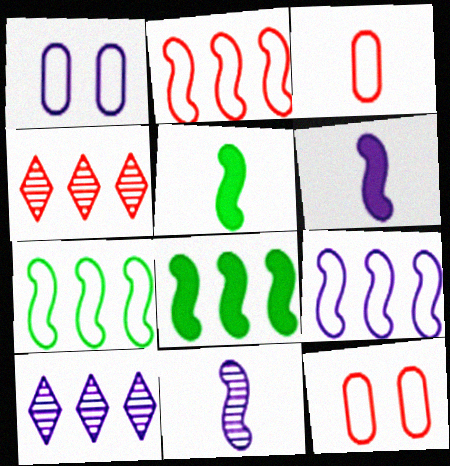[[1, 4, 5], 
[1, 6, 10], 
[2, 7, 9], 
[5, 10, 12]]